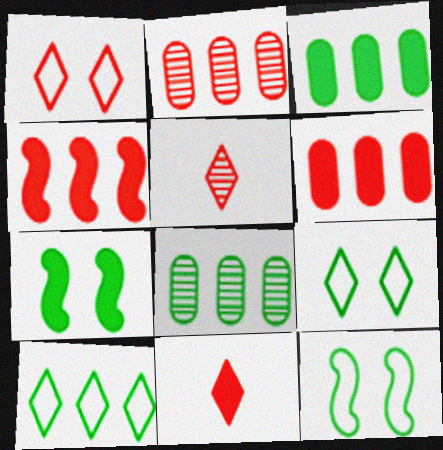[]